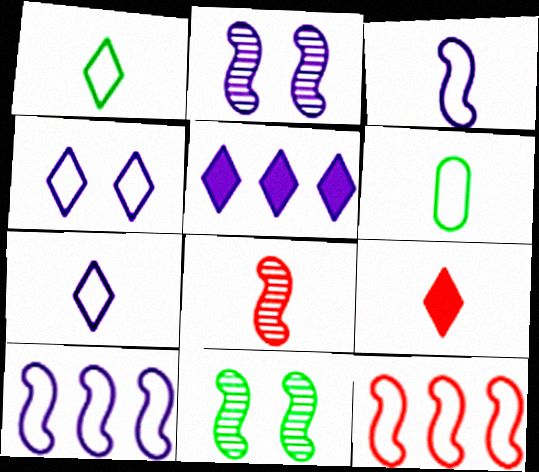[[4, 6, 12]]